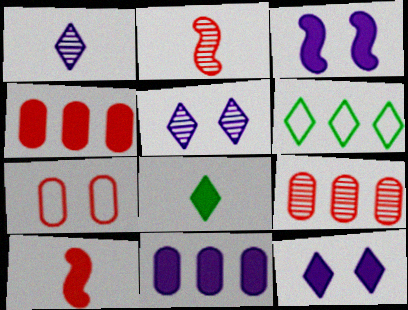[[3, 4, 8]]